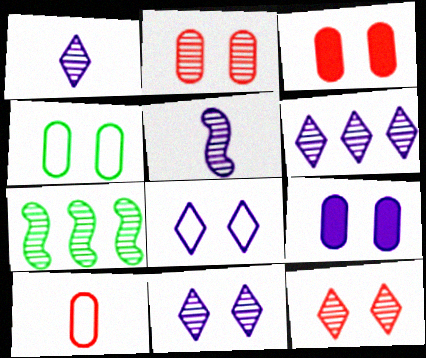[[1, 2, 7], 
[1, 6, 11], 
[2, 4, 9]]